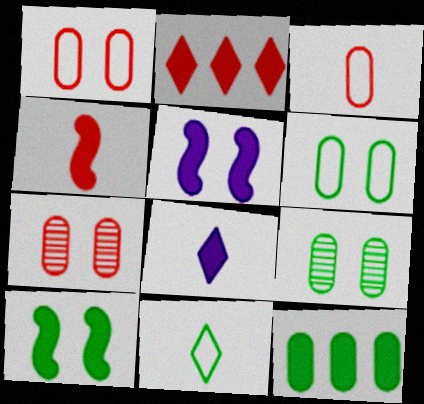[]